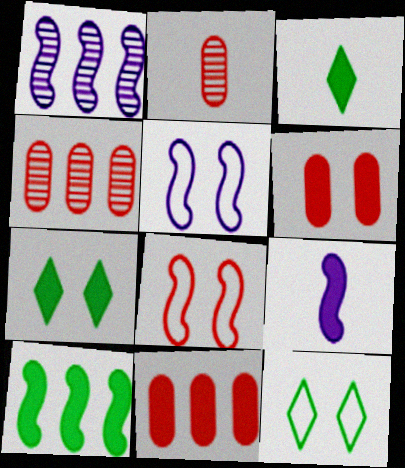[[1, 5, 9], 
[3, 4, 5], 
[4, 9, 12], 
[7, 9, 11]]